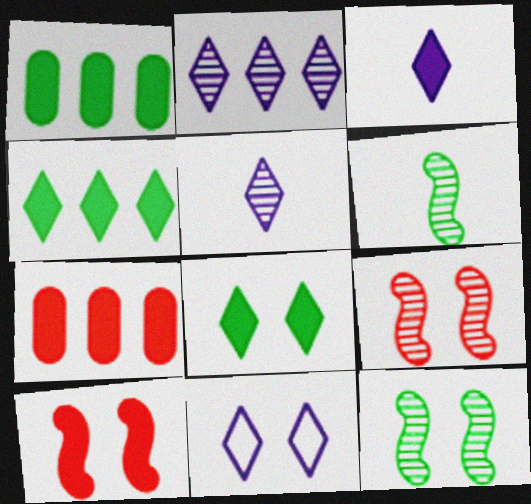[[1, 3, 10], 
[2, 3, 11], 
[6, 7, 11]]